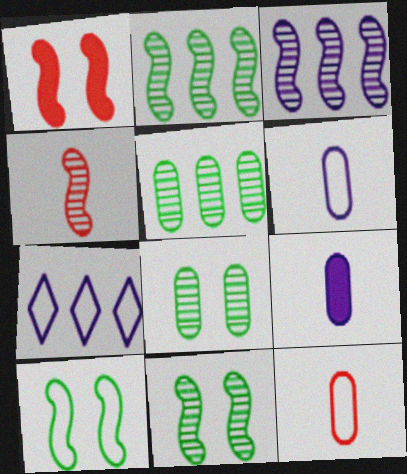[[3, 4, 11], 
[7, 10, 12]]